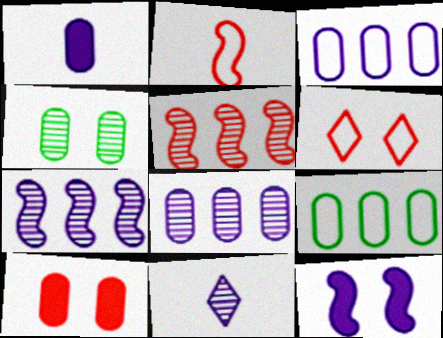[[3, 11, 12], 
[4, 5, 11], 
[4, 6, 12]]